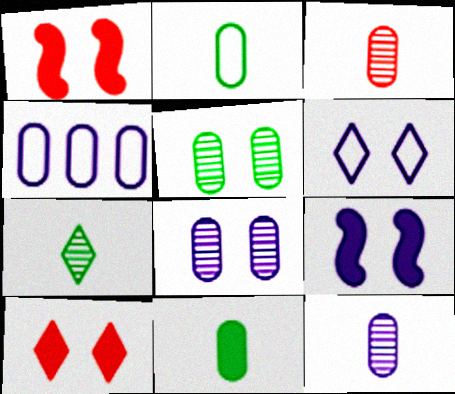[[1, 4, 7], 
[1, 5, 6], 
[6, 8, 9]]